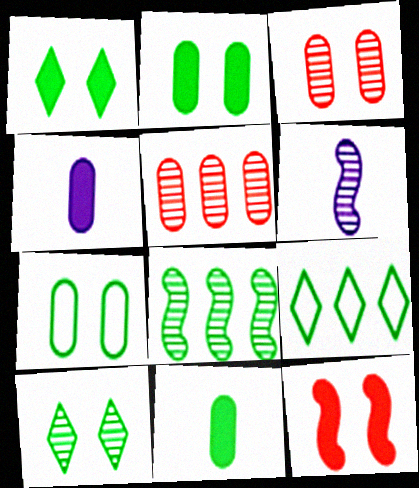[[4, 5, 7], 
[5, 6, 10]]